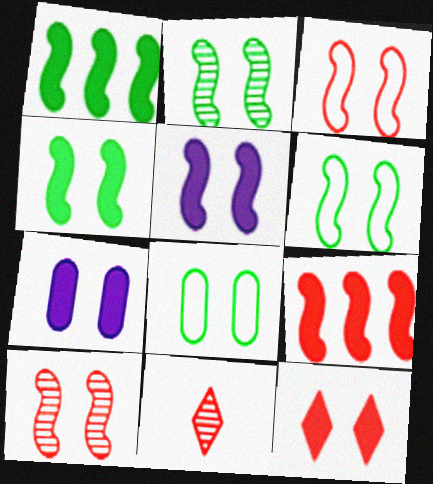[[2, 3, 5], 
[2, 4, 6], 
[4, 7, 12], 
[5, 6, 10]]